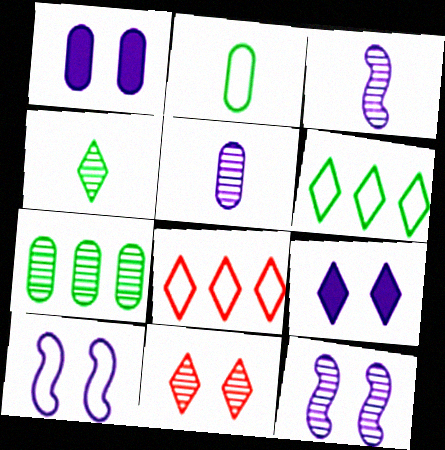[[2, 8, 10], 
[3, 7, 11], 
[4, 8, 9]]